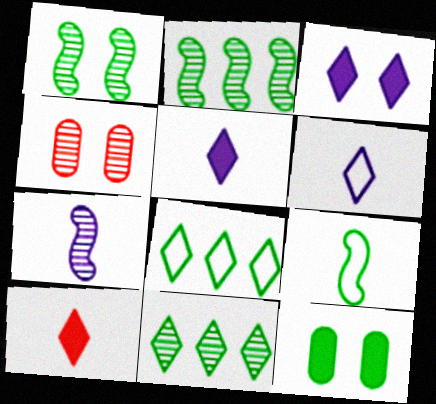[[4, 7, 11], 
[9, 11, 12]]